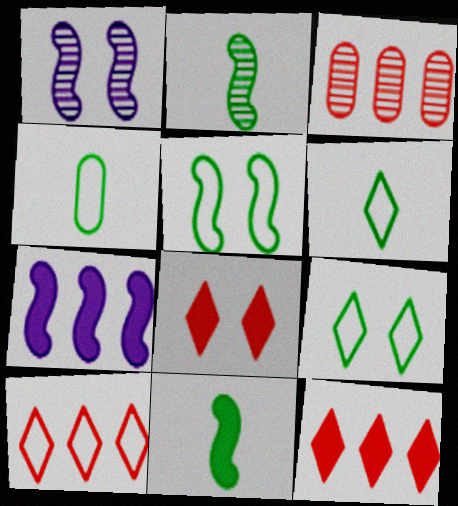[[1, 4, 12]]